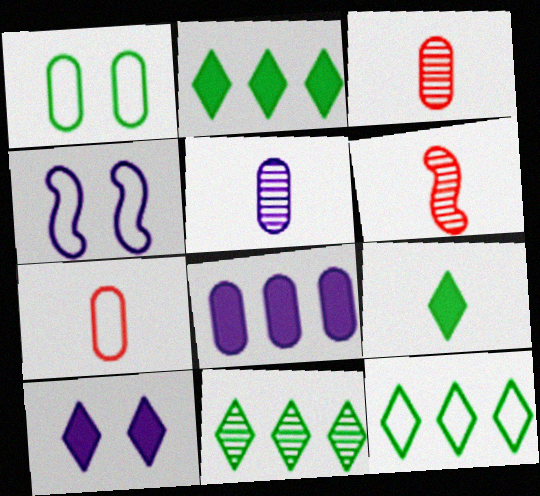[[1, 3, 8], 
[2, 3, 4], 
[2, 11, 12], 
[4, 7, 12]]